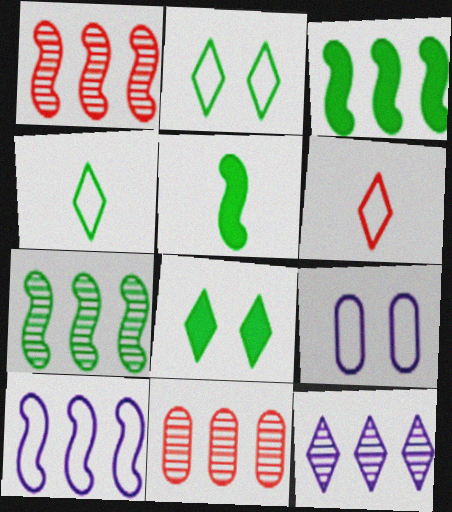[[1, 3, 10], 
[6, 8, 12], 
[7, 11, 12]]